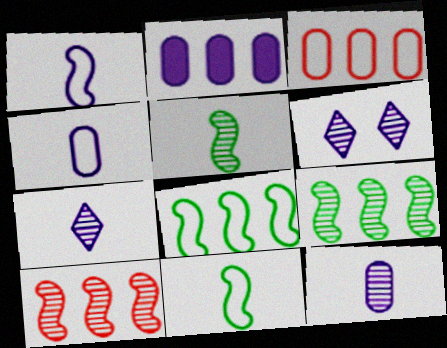[[1, 2, 6]]